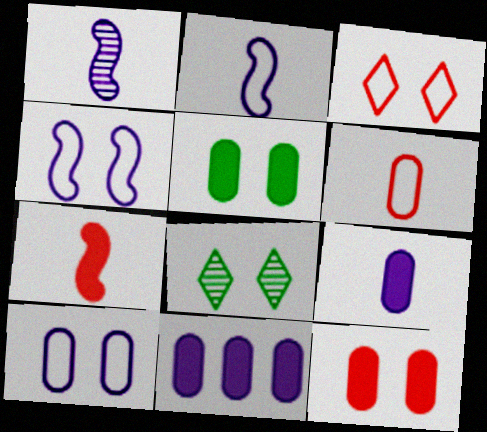[[4, 8, 12]]